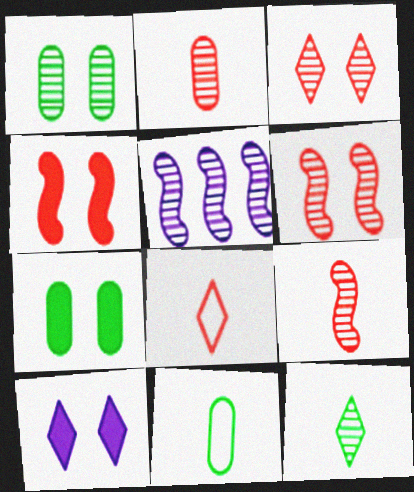[[4, 7, 10], 
[5, 7, 8]]